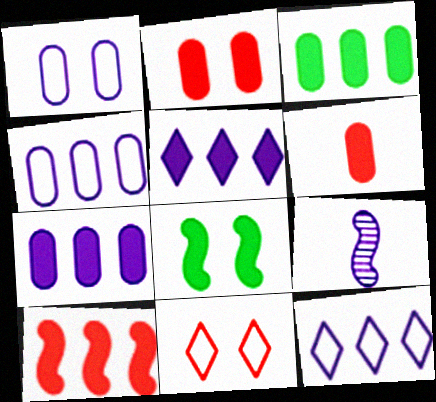[[1, 5, 9], 
[3, 5, 10], 
[3, 9, 11], 
[5, 6, 8]]